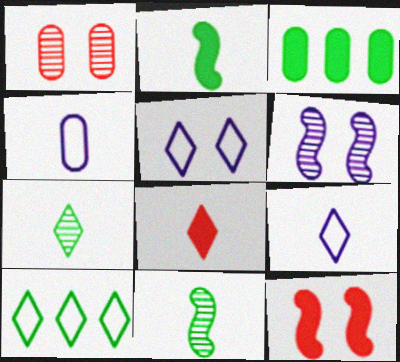[[1, 3, 4], 
[4, 8, 11], 
[7, 8, 9]]